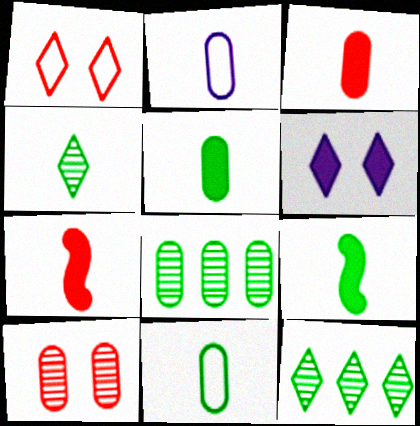[[2, 4, 7], 
[4, 9, 11]]